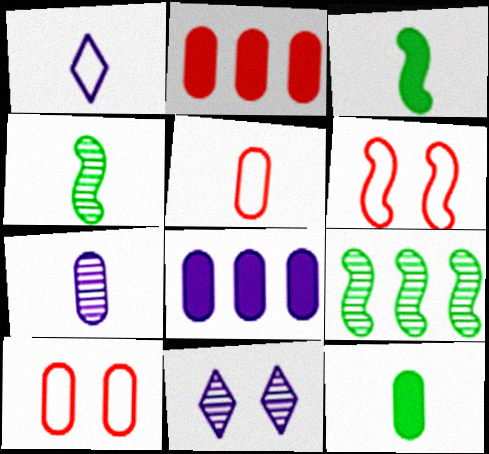[[5, 7, 12]]